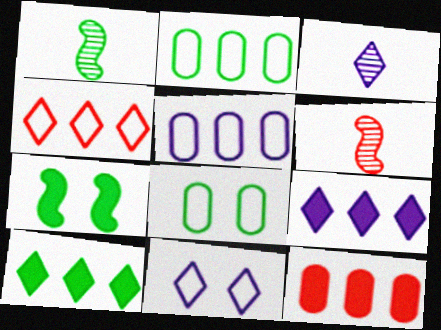[[1, 8, 10], 
[1, 11, 12], 
[3, 9, 11], 
[6, 8, 9]]